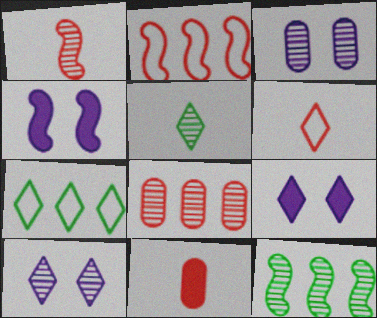[[1, 6, 11]]